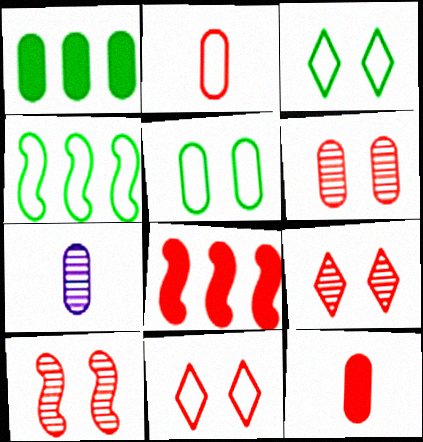[[2, 8, 9], 
[3, 7, 8], 
[6, 9, 10]]